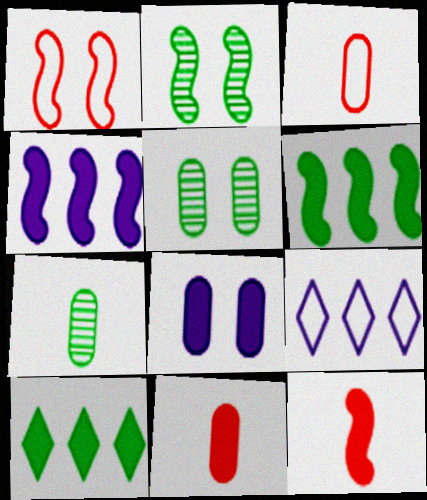[[2, 9, 11], 
[5, 9, 12], 
[8, 10, 12]]